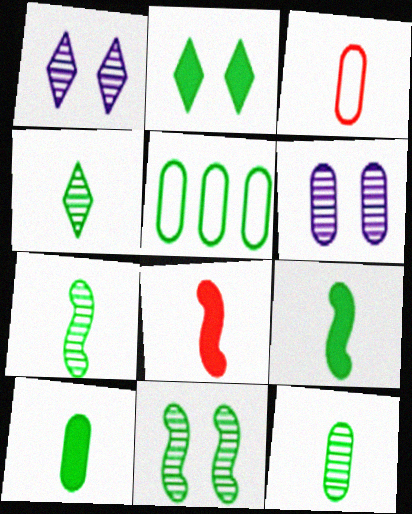[[1, 5, 8], 
[2, 5, 7], 
[4, 7, 12]]